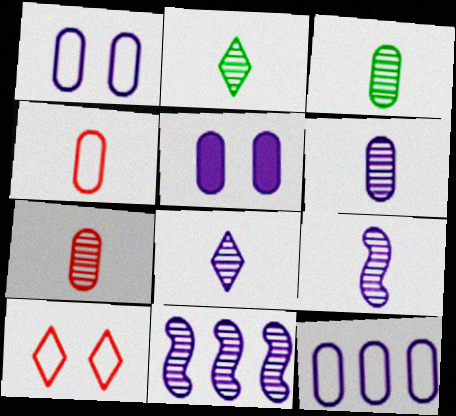[[2, 7, 9], 
[3, 6, 7], 
[5, 6, 12], 
[6, 8, 9]]